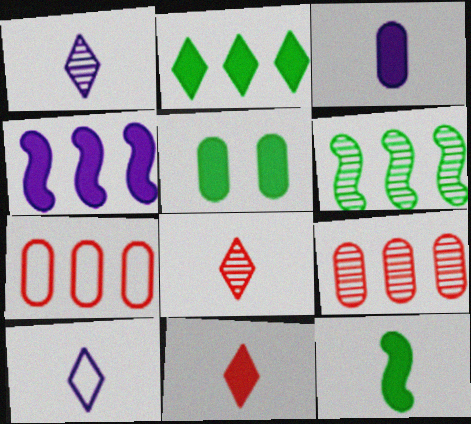[[2, 5, 12], 
[3, 11, 12], 
[4, 5, 11]]